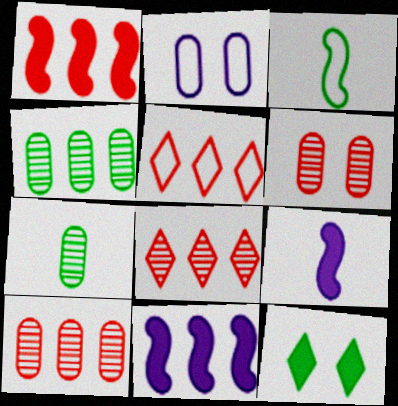[[1, 5, 10], 
[2, 3, 5], 
[3, 4, 12], 
[4, 5, 11]]